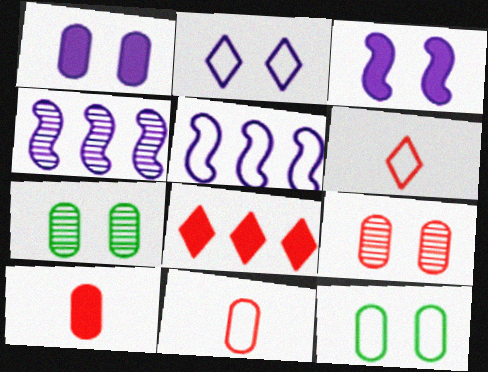[[1, 9, 12], 
[5, 6, 12]]